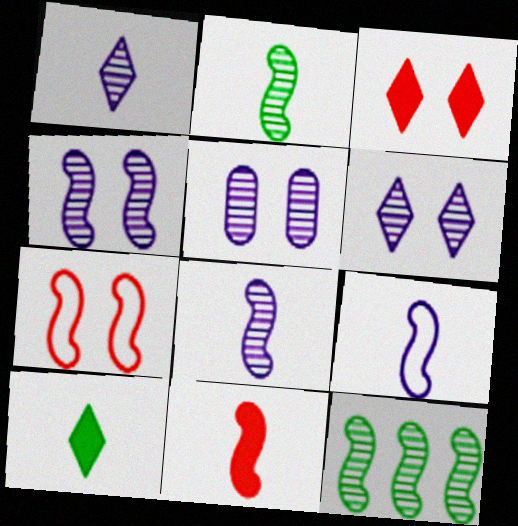[[2, 9, 11], 
[4, 5, 6]]